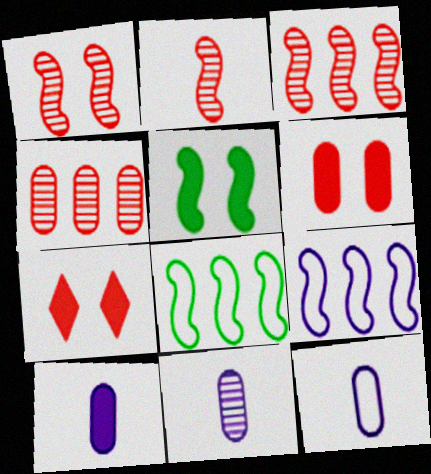[[1, 2, 3], 
[2, 5, 9], 
[7, 8, 11], 
[10, 11, 12]]